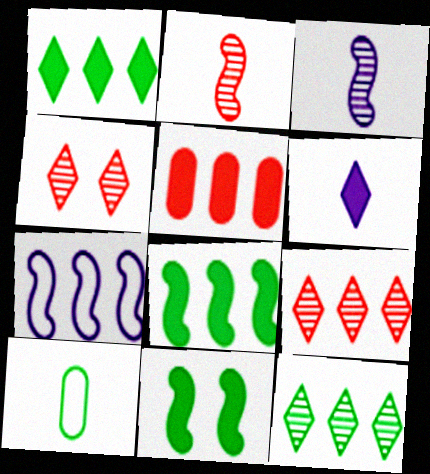[[2, 6, 10], 
[2, 7, 11], 
[5, 6, 11], 
[5, 7, 12], 
[10, 11, 12]]